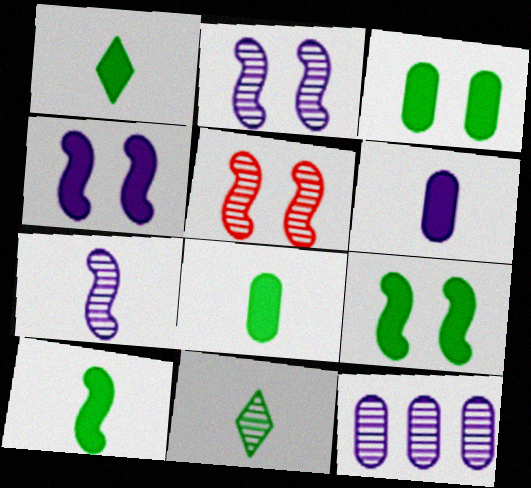[[1, 8, 10], 
[5, 11, 12]]